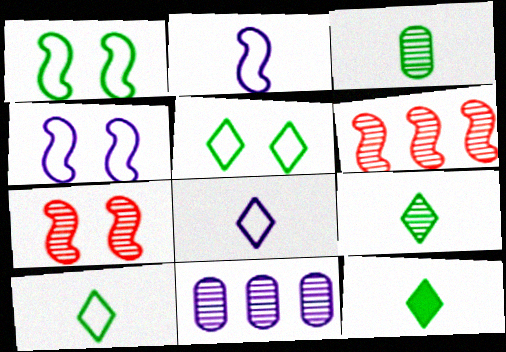[[7, 9, 11], 
[9, 10, 12]]